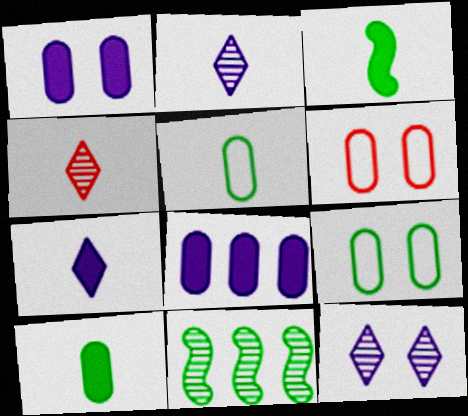[[6, 7, 11]]